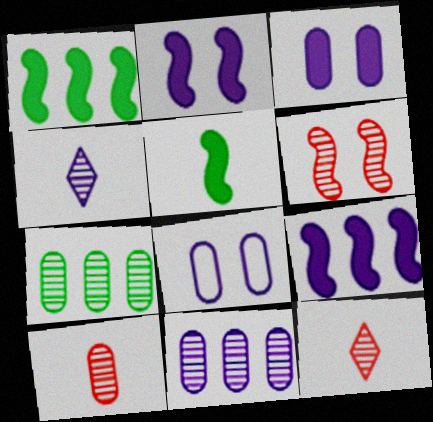[[1, 8, 12], 
[4, 6, 7], 
[4, 8, 9]]